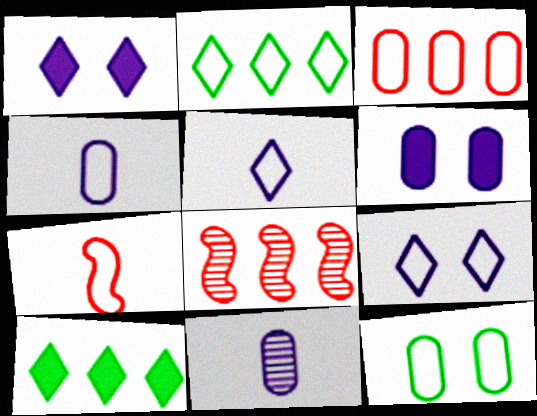[[3, 4, 12]]